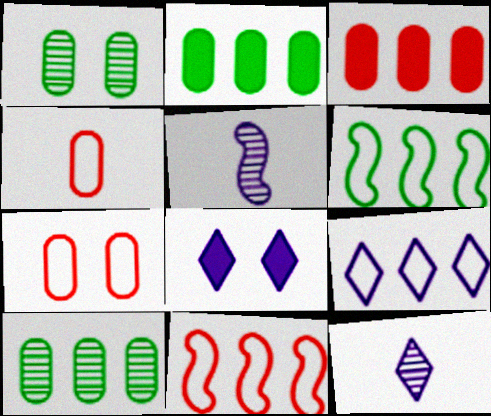[[8, 9, 12]]